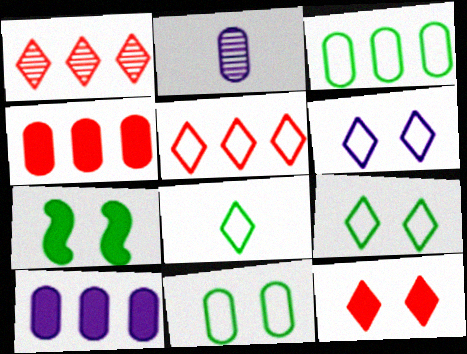[[2, 4, 11], 
[2, 5, 7], 
[5, 6, 8]]